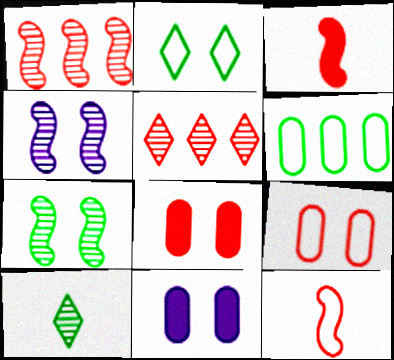[[2, 4, 8], 
[3, 5, 9], 
[5, 8, 12]]